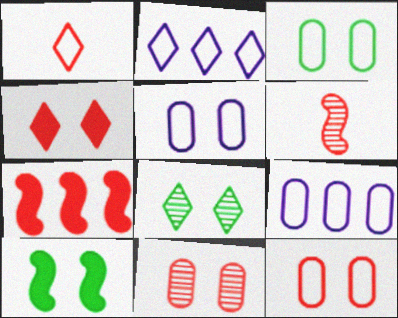[[1, 7, 11], 
[3, 5, 12], 
[3, 8, 10]]